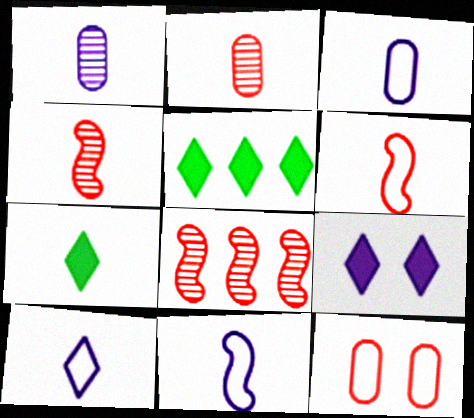[[1, 6, 7], 
[2, 7, 11], 
[3, 4, 7], 
[3, 10, 11]]